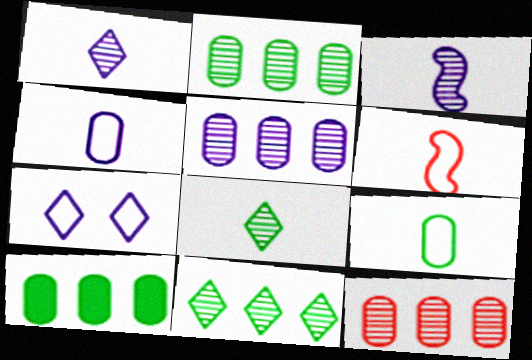[[2, 5, 12]]